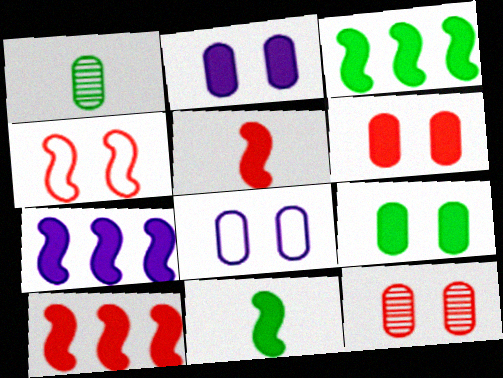[[2, 6, 9], 
[3, 7, 10], 
[8, 9, 12]]